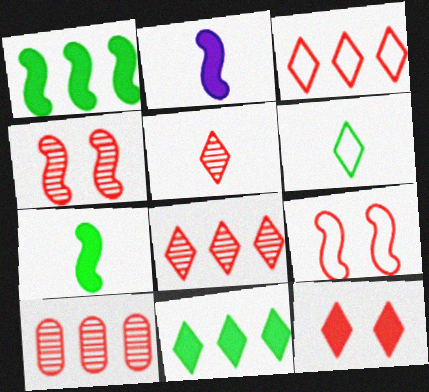[[3, 5, 12], 
[4, 5, 10]]